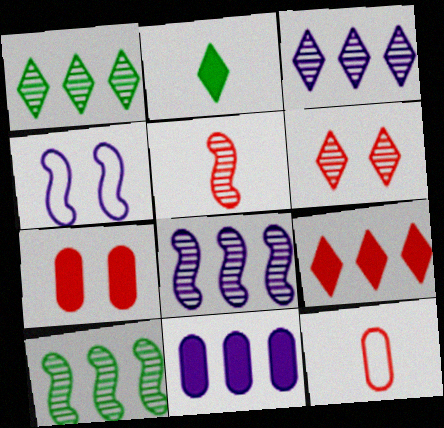[]